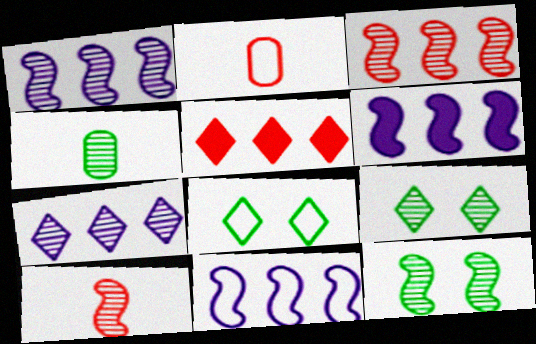[[1, 6, 11], 
[1, 10, 12], 
[2, 6, 9], 
[2, 8, 11]]